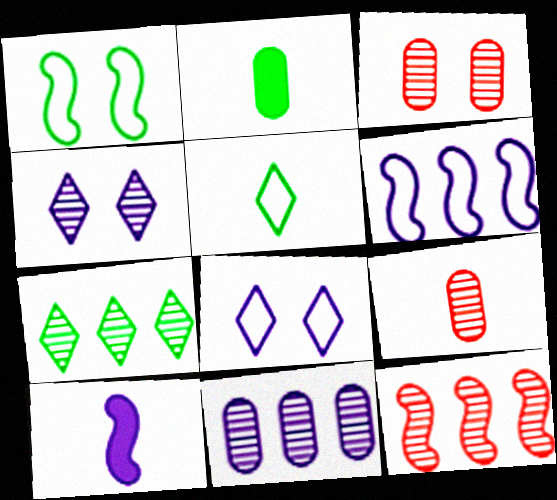[[1, 2, 7], 
[1, 10, 12], 
[2, 8, 12], 
[5, 9, 10], 
[7, 11, 12], 
[8, 10, 11]]